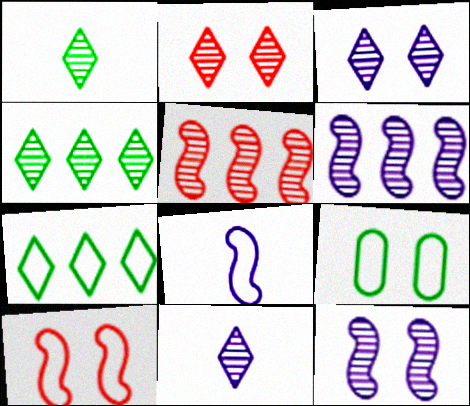[[2, 4, 11]]